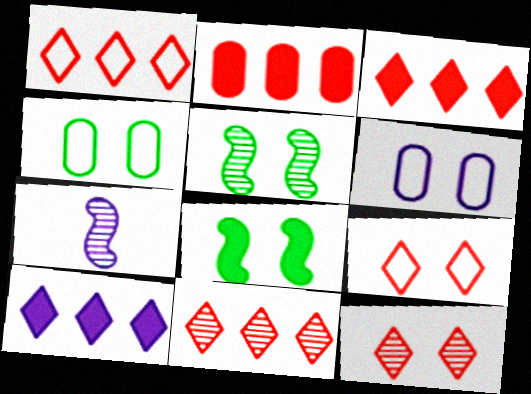[[1, 3, 11], 
[3, 4, 7], 
[6, 7, 10], 
[6, 8, 12]]